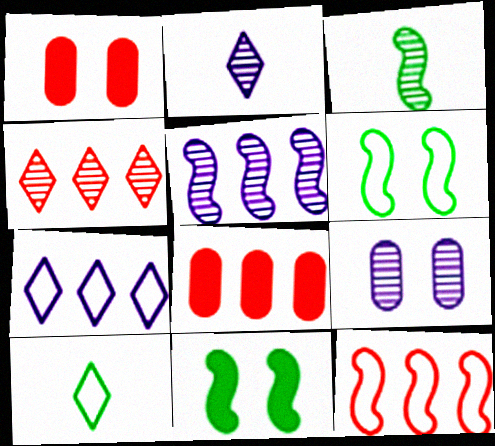[[1, 3, 7], 
[1, 5, 10], 
[2, 5, 9], 
[2, 6, 8], 
[3, 4, 9], 
[4, 8, 12]]